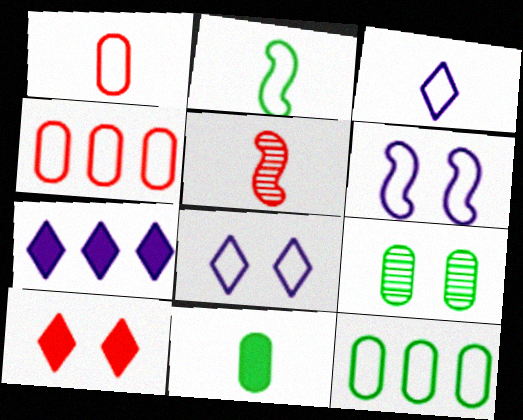[[1, 2, 3], 
[2, 4, 8], 
[3, 5, 11], 
[4, 5, 10], 
[6, 9, 10], 
[9, 11, 12]]